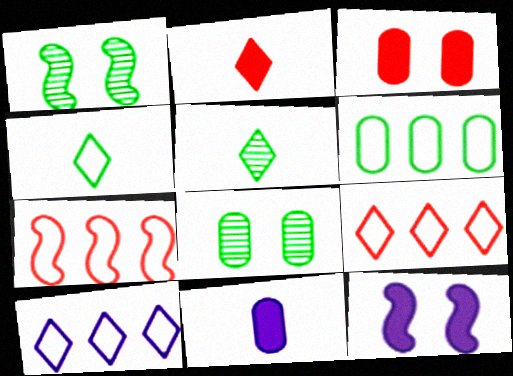[[1, 9, 11], 
[6, 7, 10]]